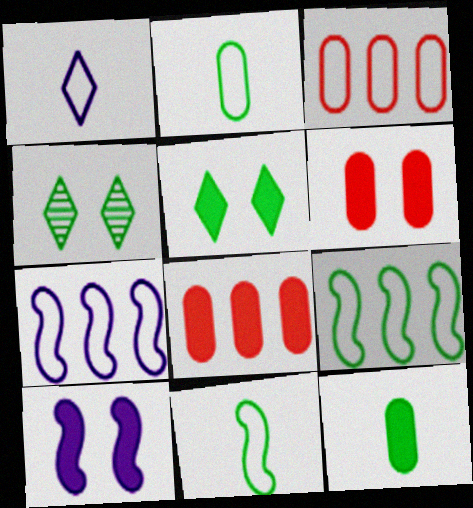[[4, 9, 12], 
[5, 6, 10]]